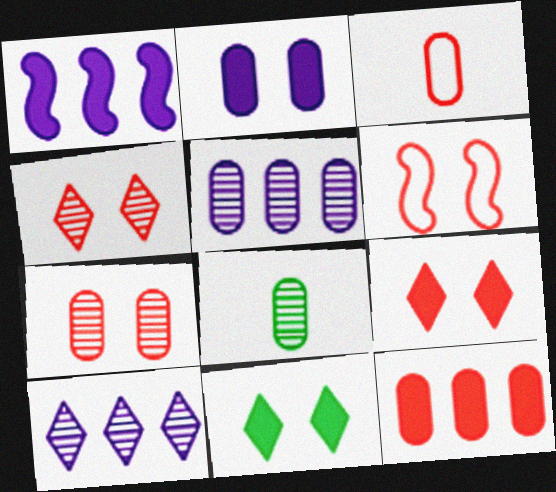[[3, 7, 12], 
[5, 7, 8], 
[6, 7, 9]]